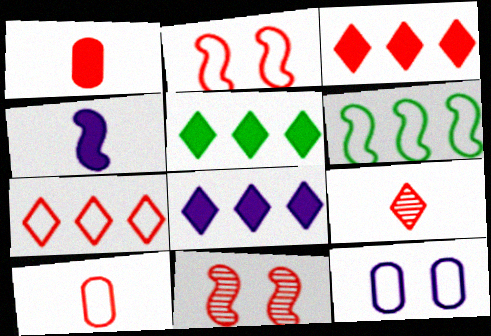[[1, 7, 11], 
[2, 7, 10], 
[3, 5, 8], 
[3, 10, 11], 
[4, 6, 11]]